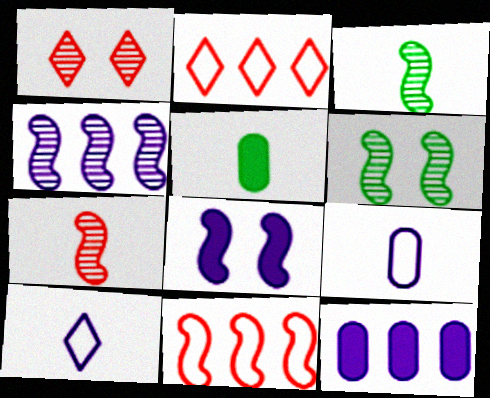[[3, 8, 11], 
[4, 6, 7], 
[5, 7, 10]]